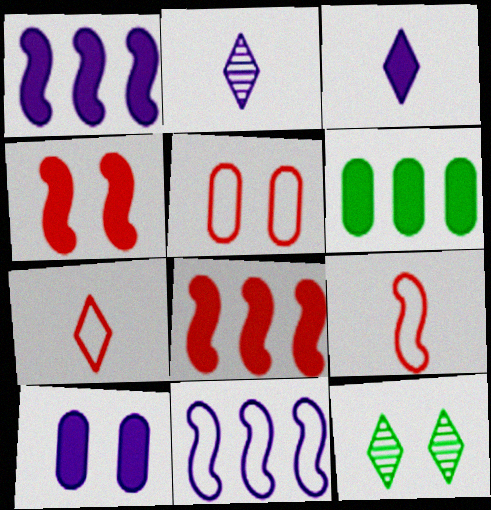[[1, 3, 10], 
[2, 10, 11], 
[3, 4, 6]]